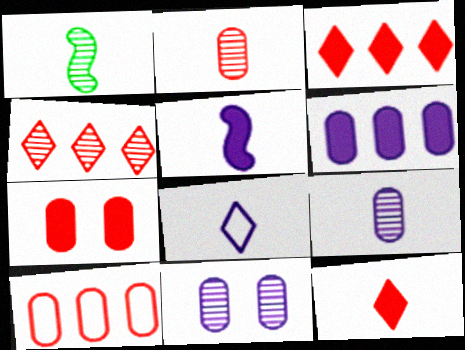[[1, 4, 11], 
[2, 7, 10], 
[5, 8, 9]]